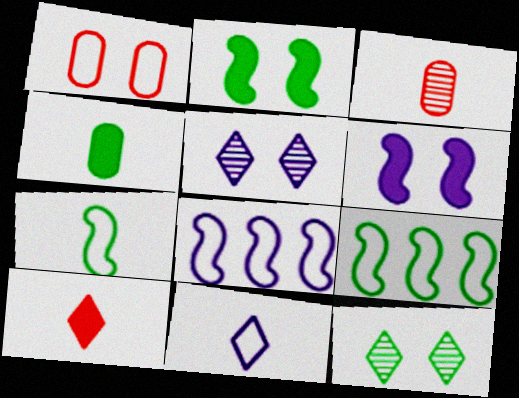[[1, 2, 5], 
[1, 6, 12], 
[1, 9, 11], 
[4, 9, 12]]